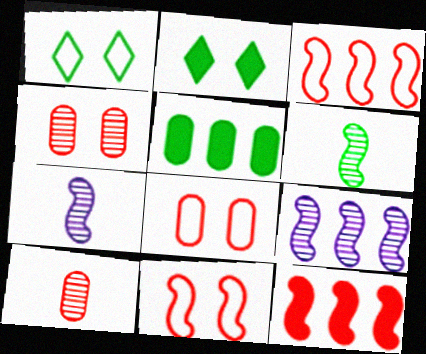[[1, 5, 6]]